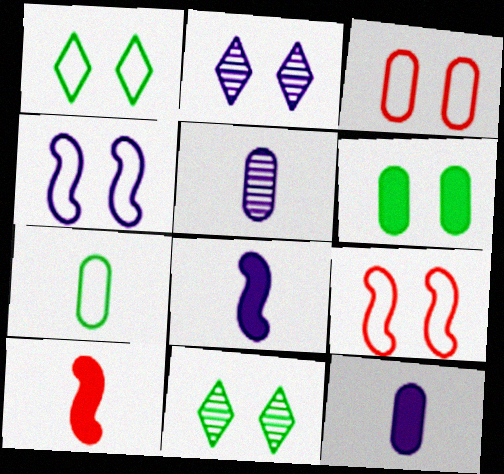[[1, 3, 4], 
[2, 6, 9]]